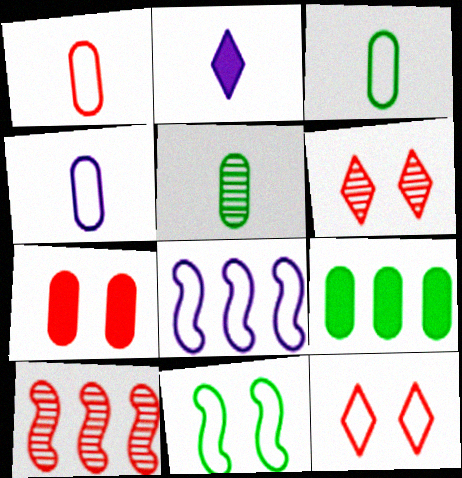[[1, 3, 4], 
[3, 8, 12]]